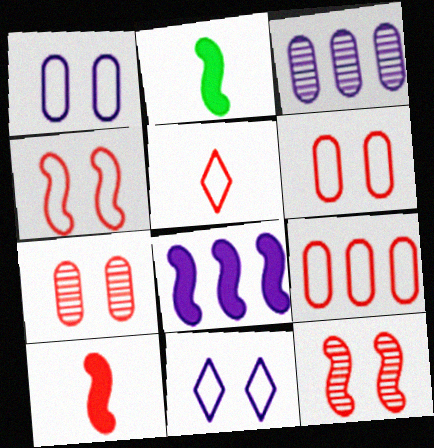[[4, 5, 9]]